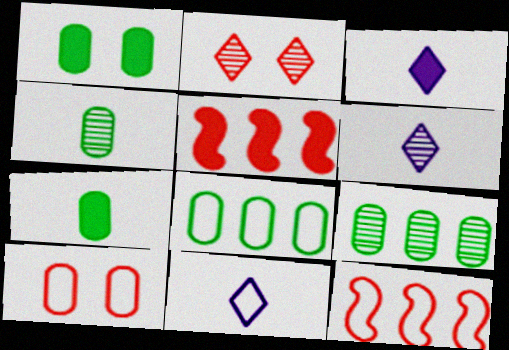[[1, 3, 5], 
[1, 4, 8], 
[1, 6, 12], 
[3, 6, 11]]